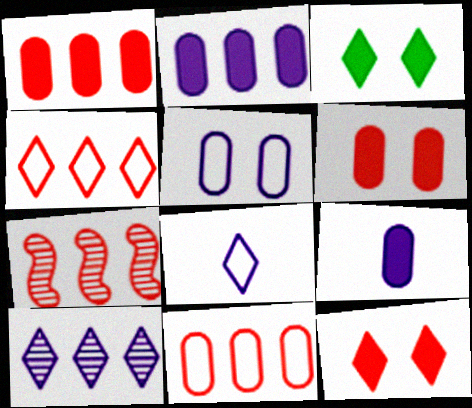[[1, 4, 7]]